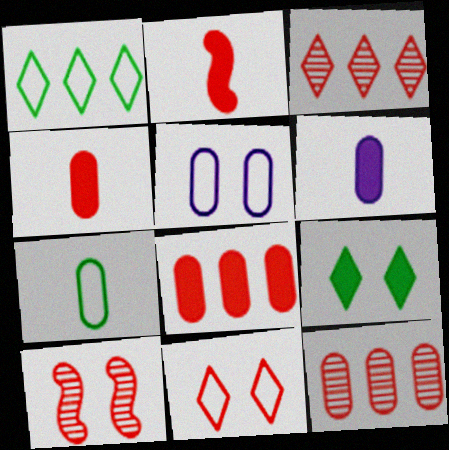[[1, 6, 10], 
[2, 11, 12], 
[5, 9, 10]]